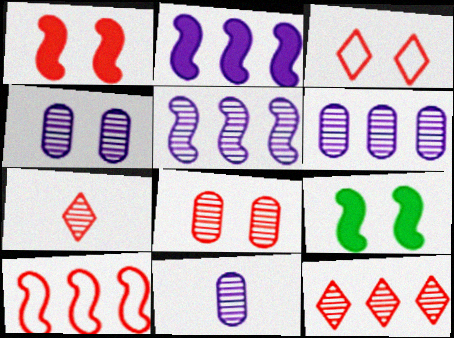[[1, 3, 8], 
[3, 4, 9], 
[4, 6, 11]]